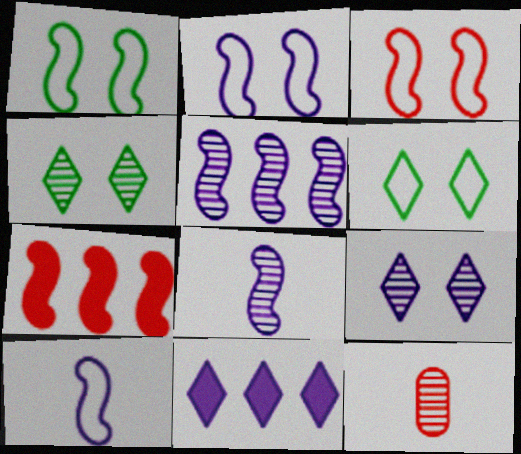[[1, 2, 3], 
[1, 7, 8], 
[1, 11, 12], 
[4, 5, 12]]